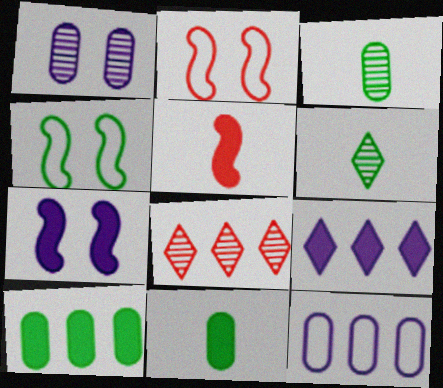[[2, 3, 9], 
[4, 6, 10]]